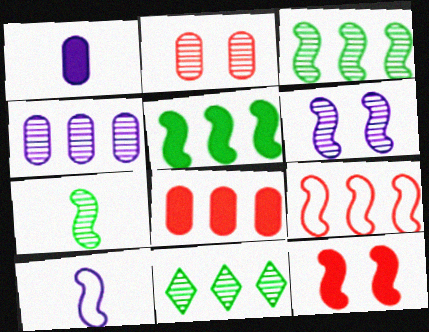[[3, 10, 12]]